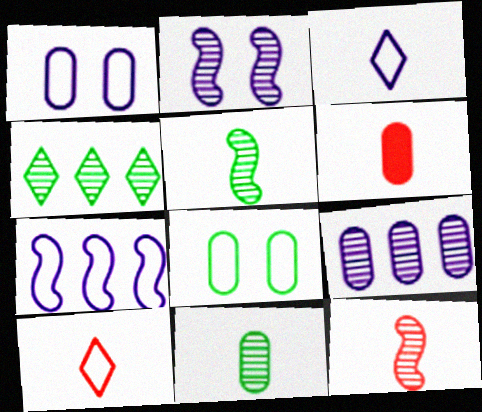[[1, 3, 7], 
[3, 5, 6], 
[6, 8, 9], 
[6, 10, 12], 
[7, 8, 10]]